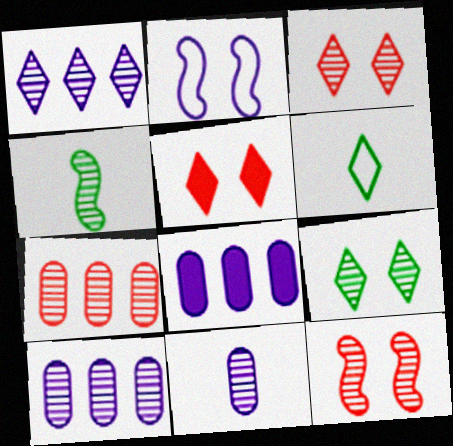[[1, 5, 6], 
[3, 4, 10], 
[6, 8, 12]]